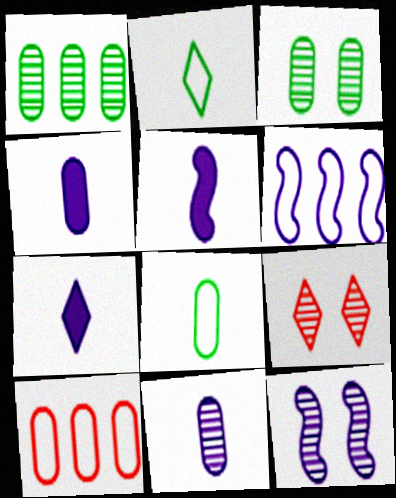[[3, 4, 10], 
[3, 9, 12], 
[4, 5, 7], 
[5, 6, 12]]